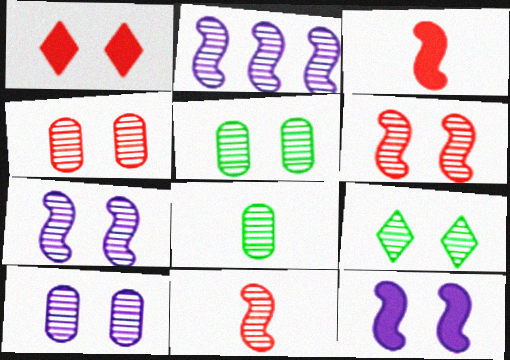[[4, 5, 10], 
[4, 7, 9], 
[6, 9, 10]]